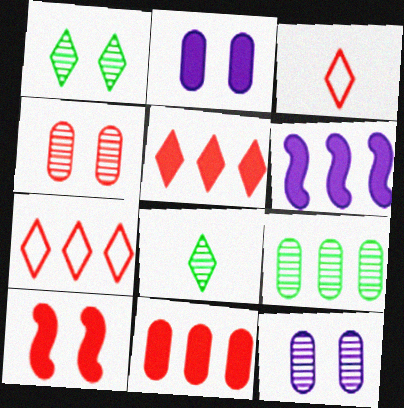[[6, 7, 9]]